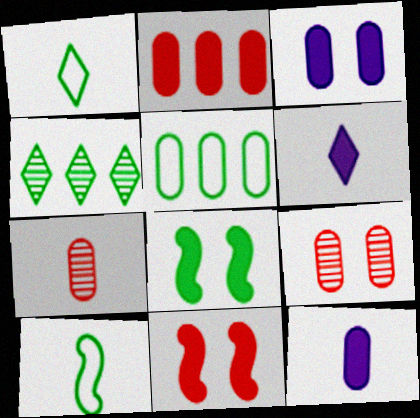[[2, 6, 8], 
[3, 5, 7], 
[5, 9, 12], 
[6, 7, 10]]